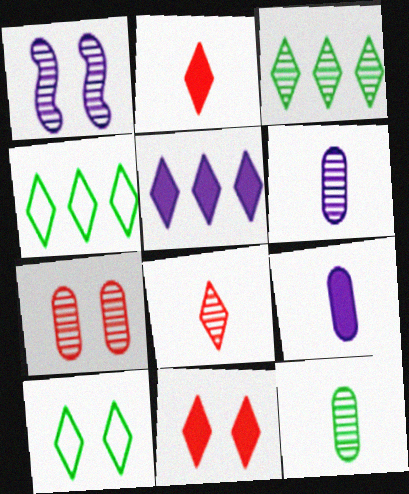[[5, 8, 10]]